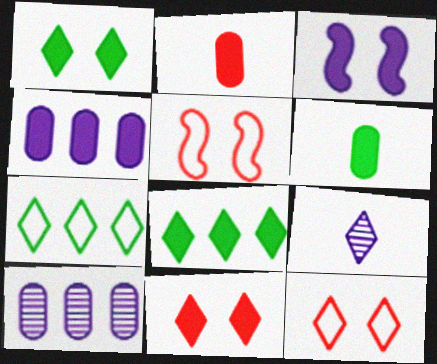[[2, 3, 8], 
[7, 9, 11], 
[8, 9, 12]]